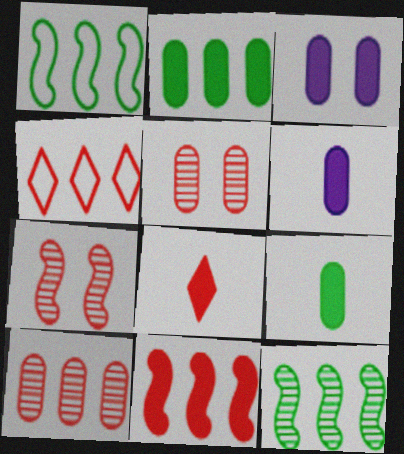[[4, 10, 11]]